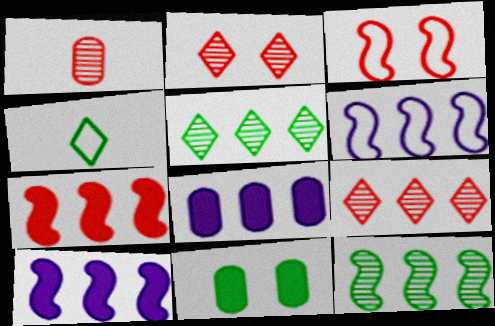[[4, 11, 12], 
[6, 7, 12]]